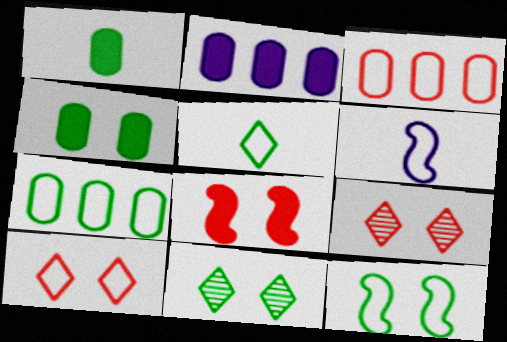[[4, 11, 12], 
[5, 7, 12], 
[6, 7, 10]]